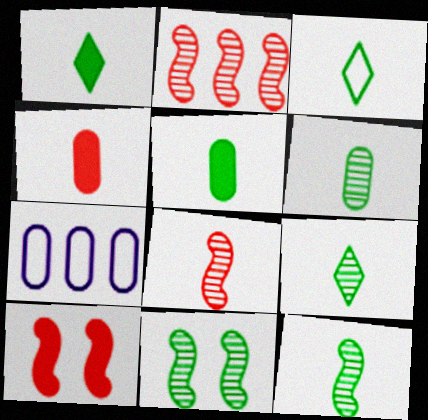[[1, 3, 9], 
[3, 5, 12], 
[6, 9, 12], 
[7, 9, 10]]